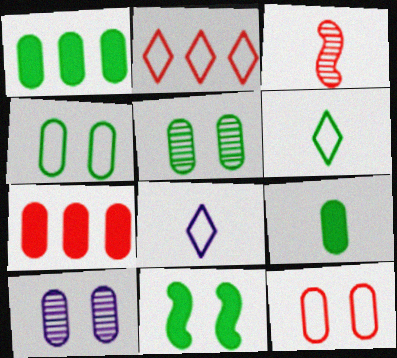[[3, 8, 9]]